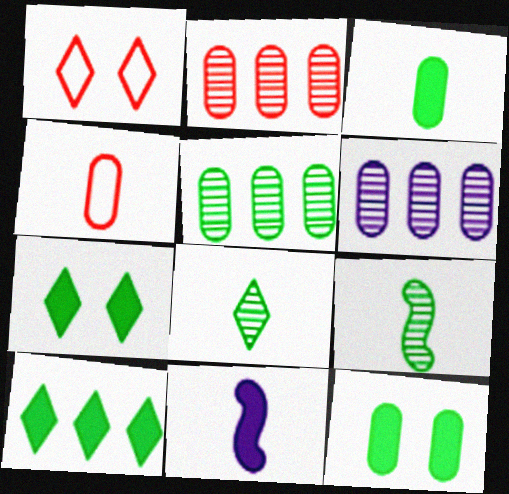[[1, 5, 11], 
[2, 5, 6], 
[4, 6, 12], 
[4, 8, 11]]